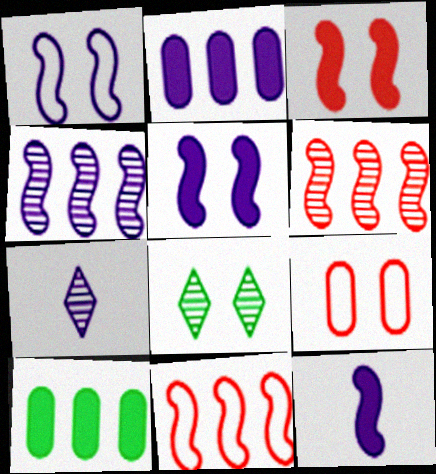[[1, 2, 7], 
[1, 4, 12], 
[5, 8, 9]]